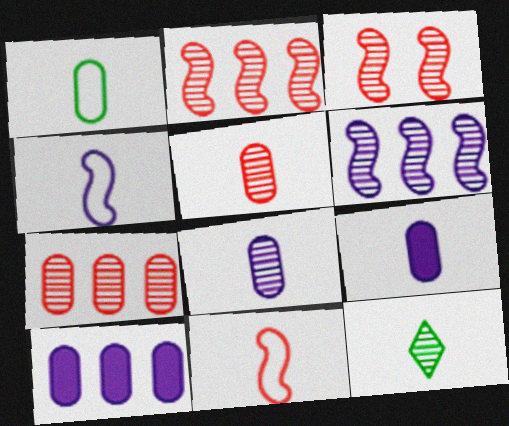[[1, 5, 9], 
[9, 11, 12]]